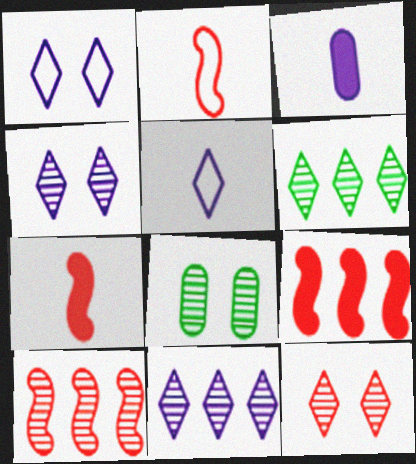[[5, 8, 9]]